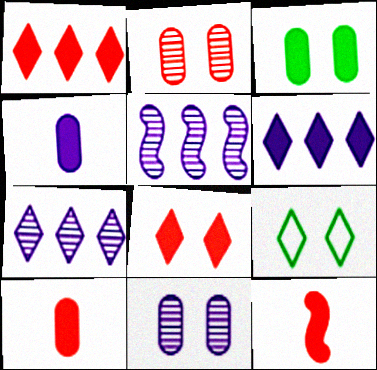[[3, 6, 12], 
[5, 9, 10]]